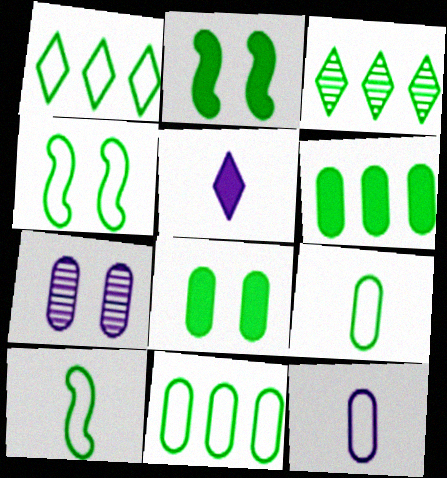[[1, 4, 9], 
[2, 3, 9], 
[3, 8, 10]]